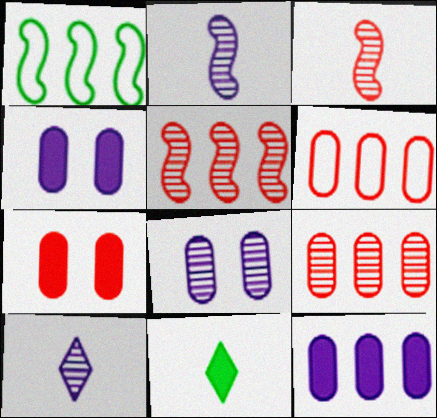[[1, 7, 10]]